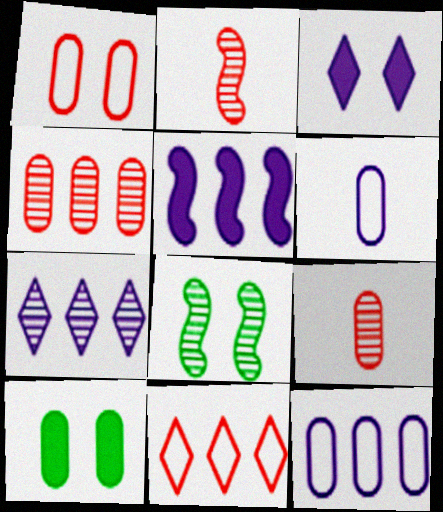[[1, 3, 8], 
[4, 6, 10], 
[5, 7, 12], 
[7, 8, 9], 
[9, 10, 12]]